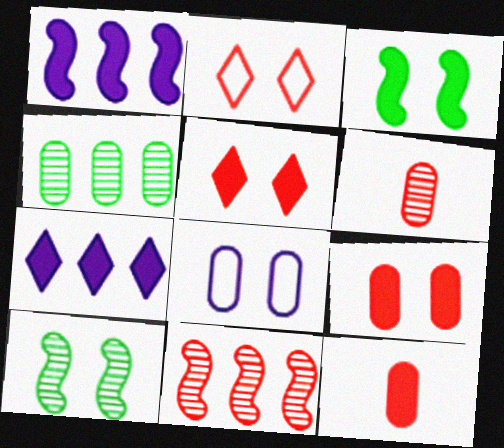[[2, 11, 12], 
[3, 7, 12], 
[4, 8, 12], 
[5, 8, 10]]